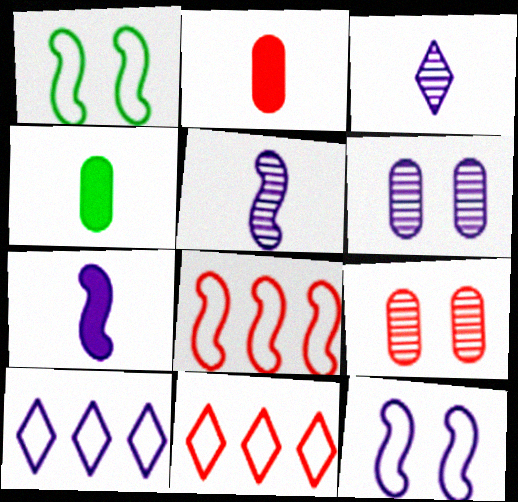[[6, 7, 10]]